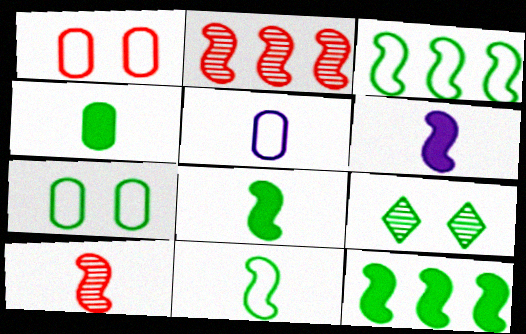[[3, 4, 9], 
[6, 10, 11]]